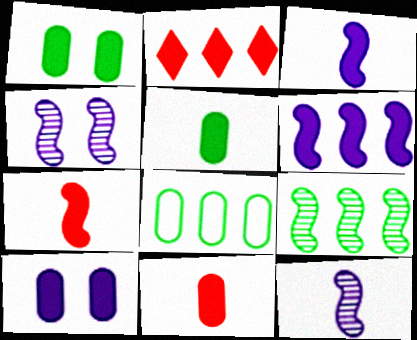[[1, 2, 3]]